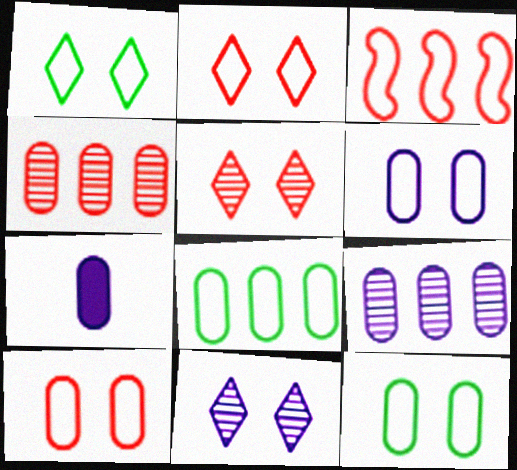[[4, 7, 12], 
[6, 7, 9], 
[6, 10, 12]]